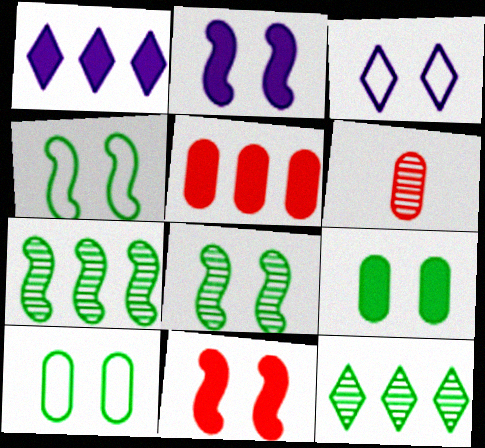[[1, 4, 6]]